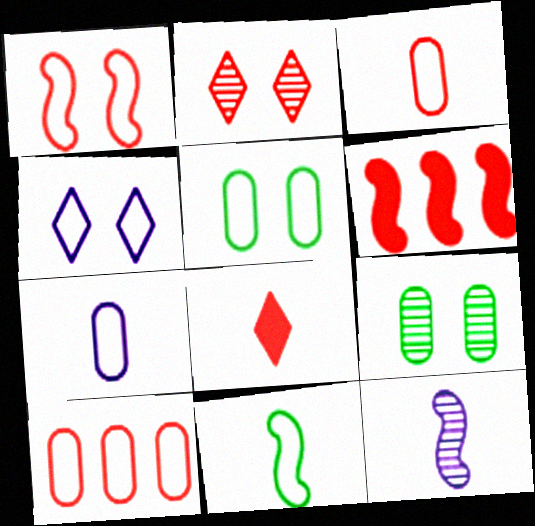[[1, 4, 5], 
[2, 3, 6], 
[4, 10, 11], 
[5, 7, 10]]